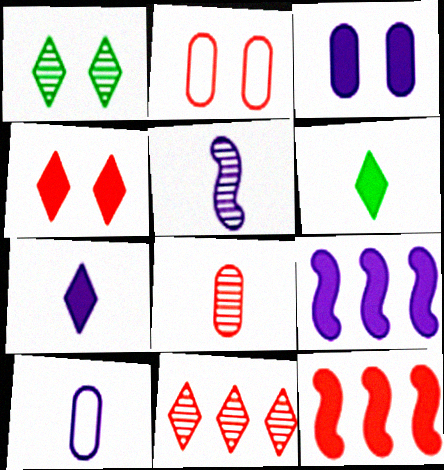[[1, 10, 12], 
[3, 6, 12], 
[3, 7, 9], 
[5, 7, 10]]